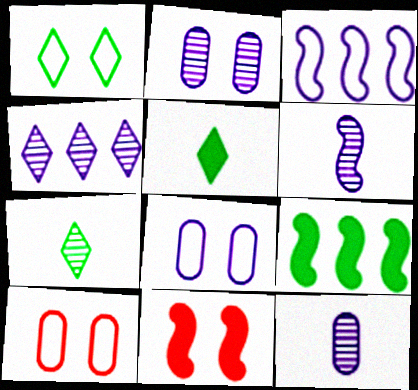[[1, 2, 11], 
[2, 4, 6]]